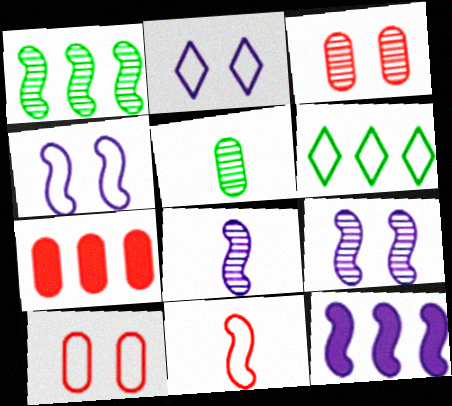[[4, 8, 12]]